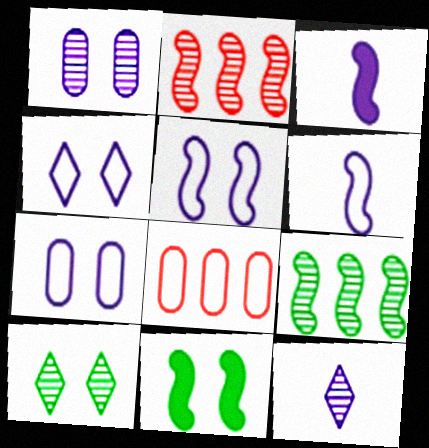[[2, 6, 11], 
[3, 8, 10], 
[4, 5, 7], 
[8, 11, 12]]